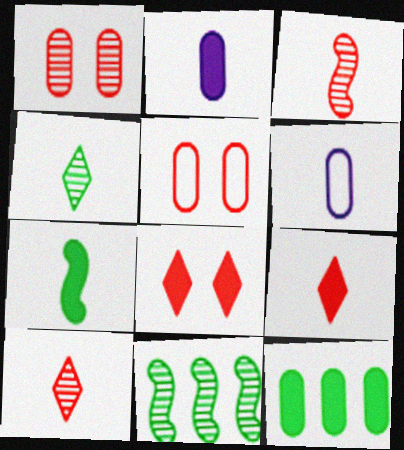[[1, 6, 12], 
[2, 7, 9], 
[6, 7, 10], 
[6, 8, 11]]